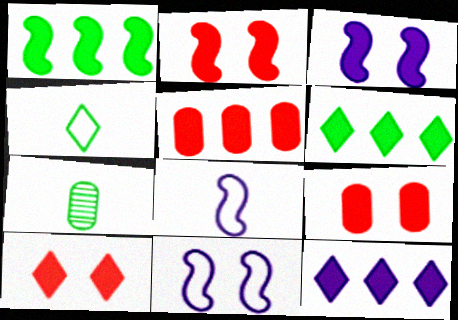[[1, 5, 12], 
[2, 9, 10]]